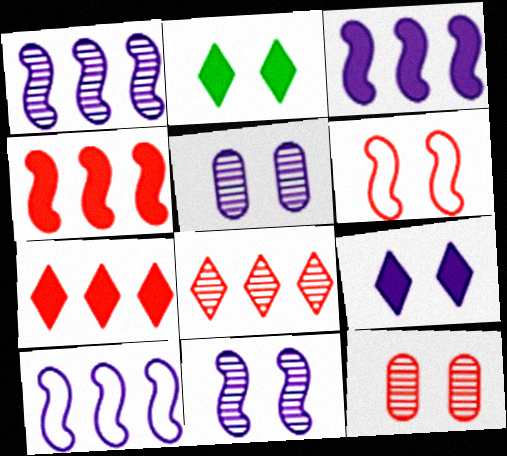[[1, 3, 10], 
[2, 5, 6]]